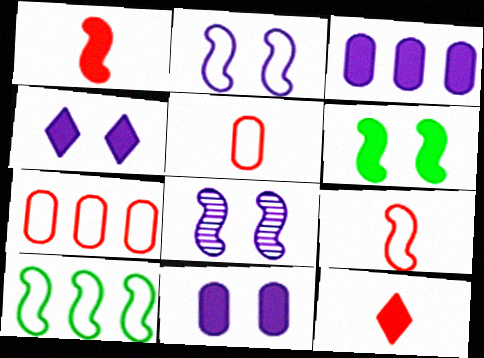[[1, 8, 10], 
[2, 9, 10], 
[3, 6, 12]]